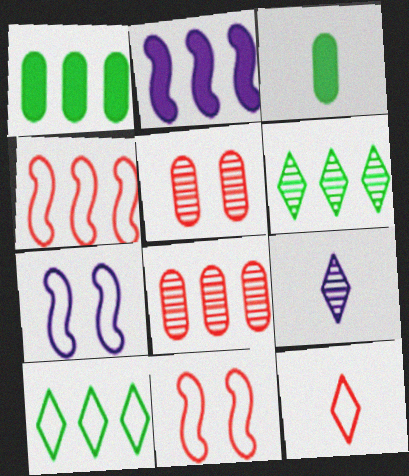[[1, 9, 11], 
[2, 8, 10]]